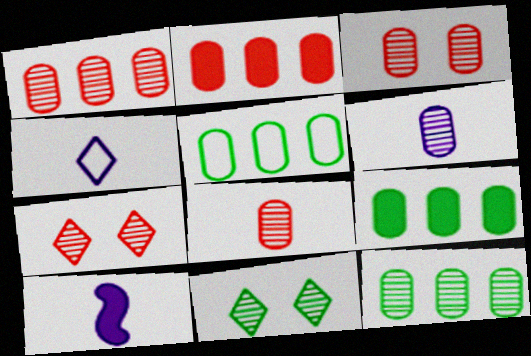[[1, 3, 8], 
[3, 6, 12], 
[4, 6, 10], 
[5, 7, 10], 
[5, 9, 12]]